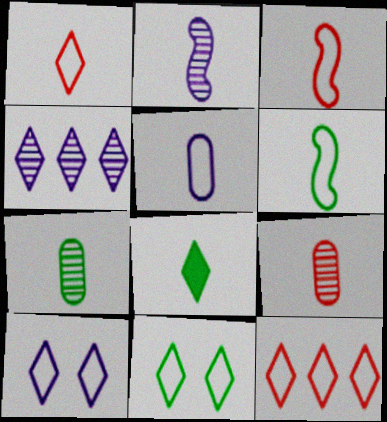[[1, 5, 6], 
[6, 7, 8]]